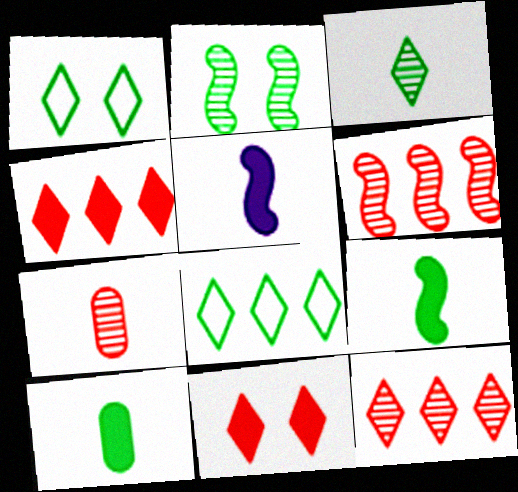[[2, 8, 10]]